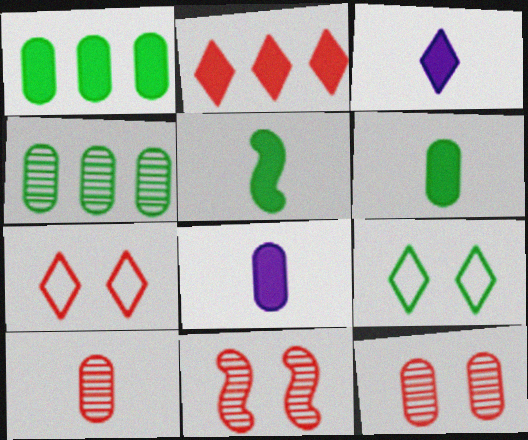[[4, 5, 9]]